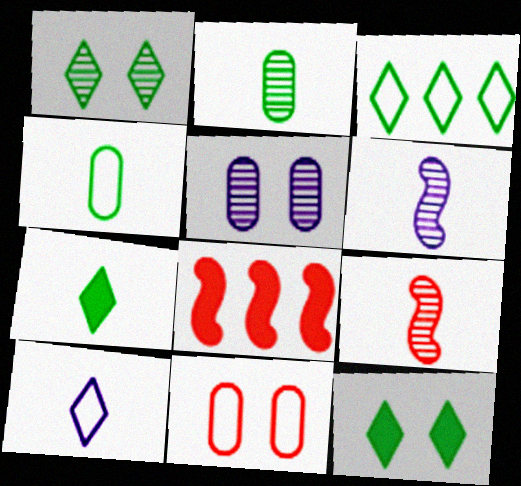[[1, 3, 7]]